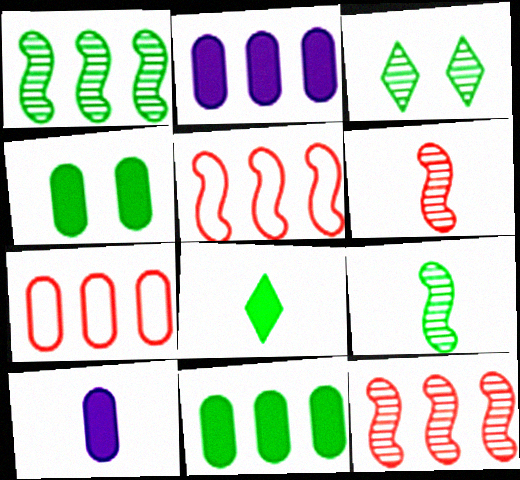[[3, 5, 10]]